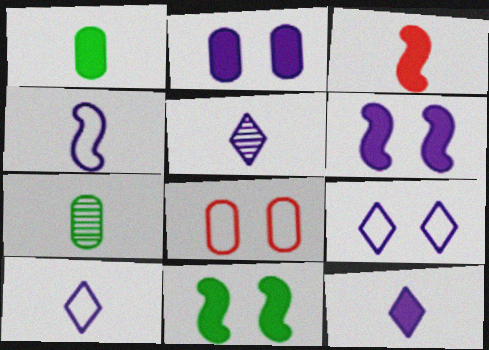[[1, 3, 12], 
[3, 7, 10], 
[5, 10, 12]]